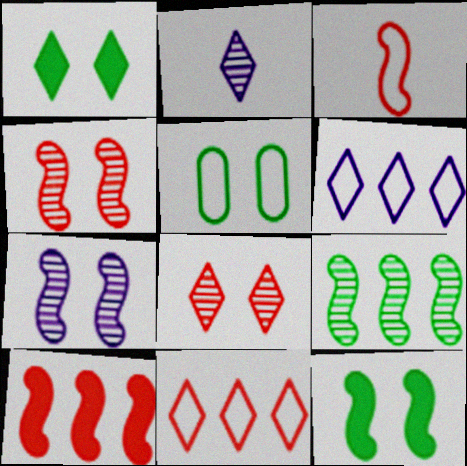[[1, 2, 11], 
[2, 5, 10], 
[3, 4, 10], 
[3, 5, 6]]